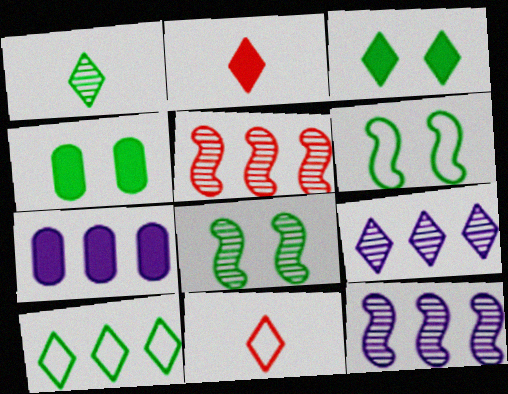[[1, 3, 10], 
[3, 9, 11], 
[4, 11, 12], 
[5, 7, 10], 
[7, 8, 11]]